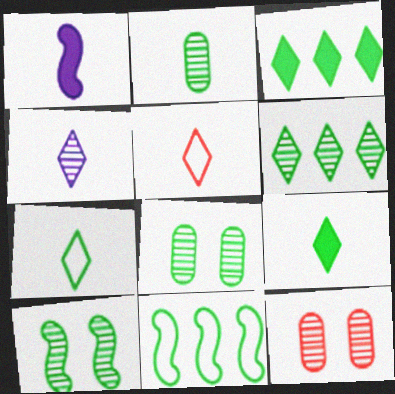[[1, 2, 5], 
[2, 6, 10], 
[4, 5, 9], 
[8, 9, 11]]